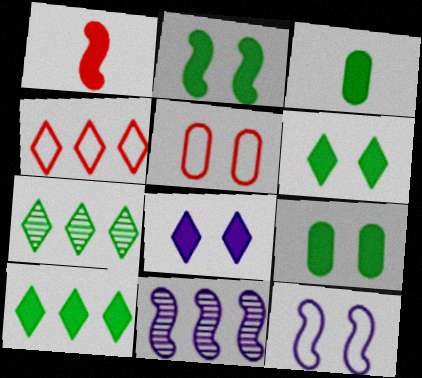[[2, 3, 10], 
[2, 6, 9]]